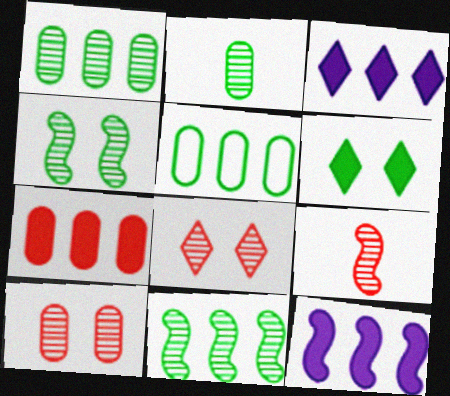[]